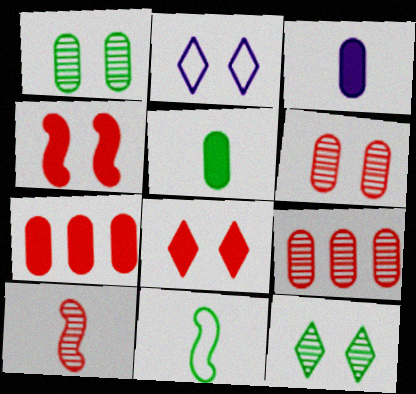[[1, 2, 4], 
[2, 8, 12]]